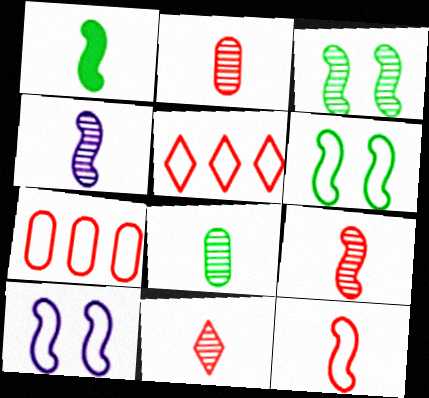[[1, 4, 12], 
[2, 9, 11], 
[4, 8, 11]]